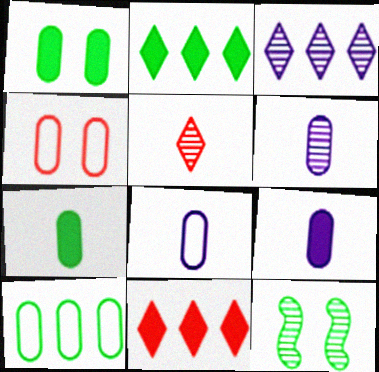[[4, 8, 10], 
[6, 8, 9], 
[8, 11, 12]]